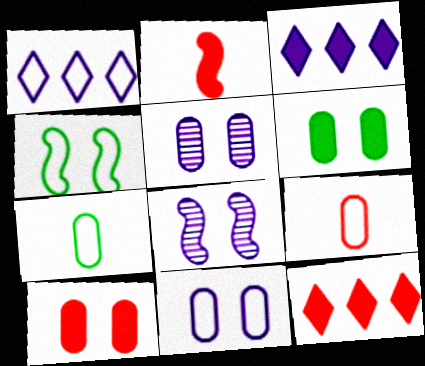[[1, 4, 9], 
[2, 3, 6], 
[2, 10, 12], 
[7, 8, 12]]